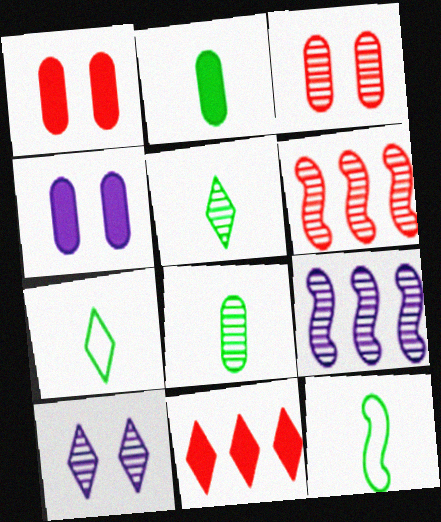[[1, 7, 9], 
[2, 5, 12], 
[3, 5, 9], 
[4, 6, 7], 
[6, 8, 10], 
[7, 10, 11]]